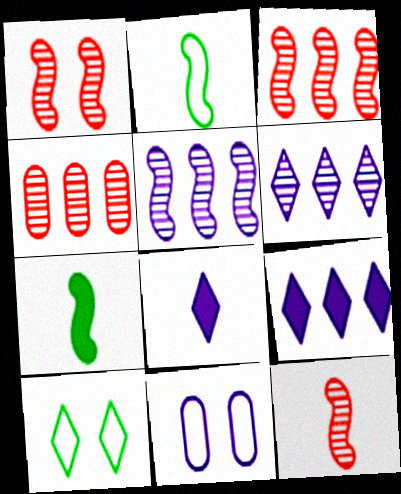[[1, 3, 12], 
[5, 8, 11]]